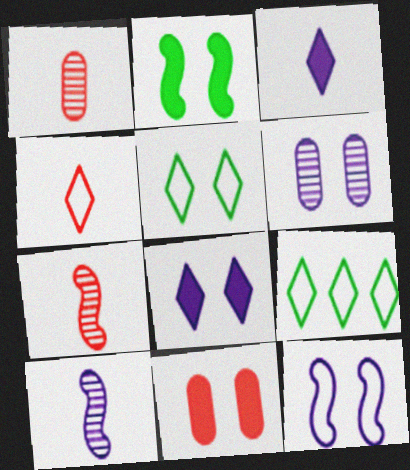[[2, 8, 11], 
[6, 8, 12], 
[9, 10, 11]]